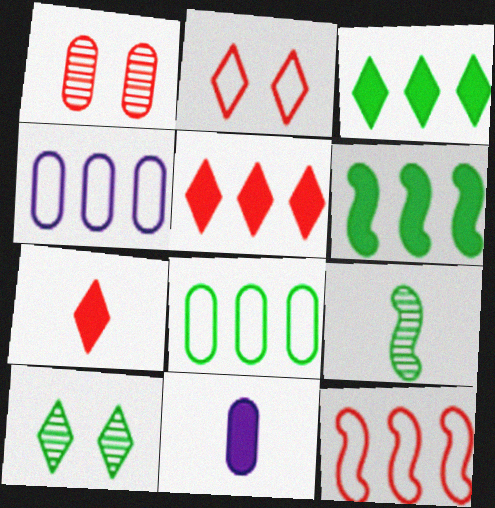[[1, 7, 12], 
[1, 8, 11], 
[10, 11, 12]]